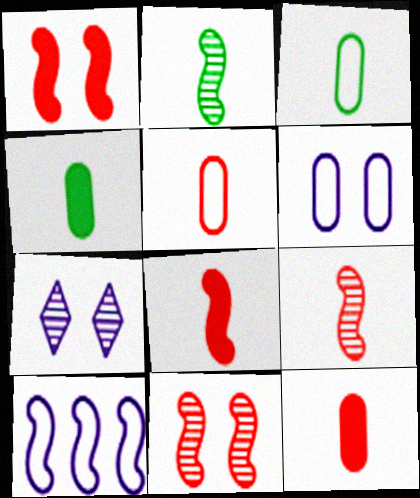[[1, 2, 10]]